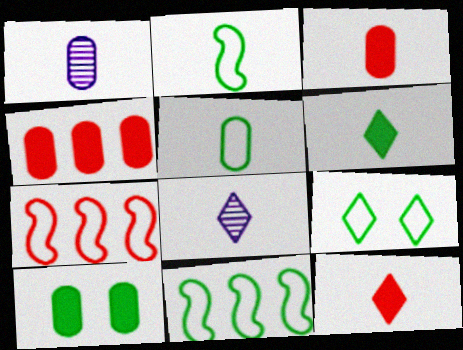[[1, 2, 12], 
[1, 3, 5], 
[2, 3, 8], 
[5, 9, 11], 
[7, 8, 10]]